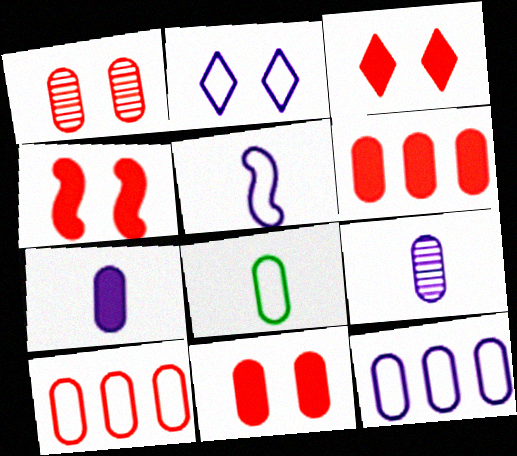[[2, 5, 12], 
[3, 4, 11]]